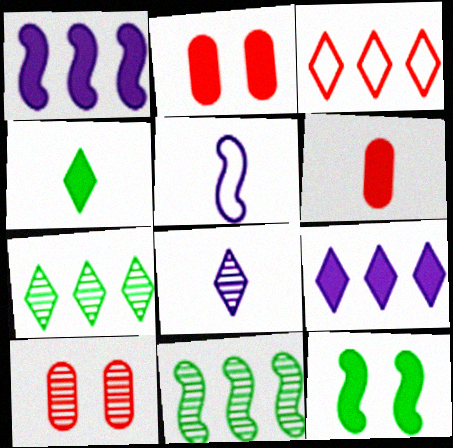[[1, 2, 4], 
[2, 5, 7], 
[3, 7, 9], 
[6, 9, 12], 
[8, 10, 11]]